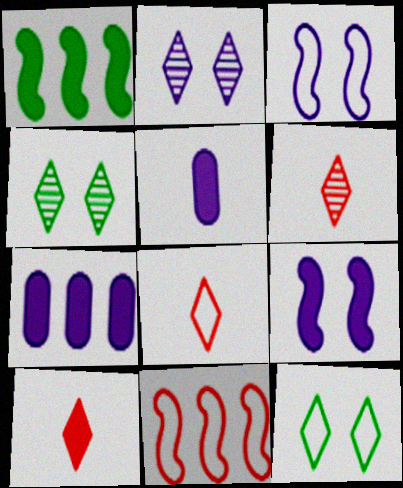[[4, 5, 11], 
[6, 8, 10]]